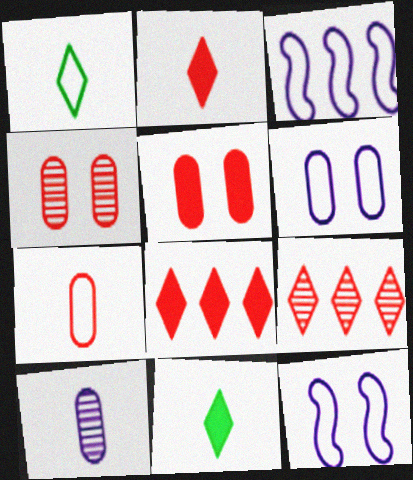[[3, 4, 11]]